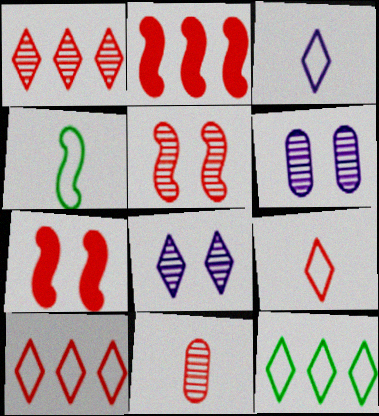[[1, 5, 11], 
[7, 10, 11]]